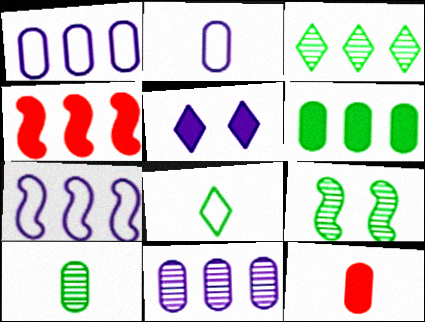[[1, 3, 4], 
[2, 10, 12], 
[3, 9, 10], 
[6, 8, 9]]